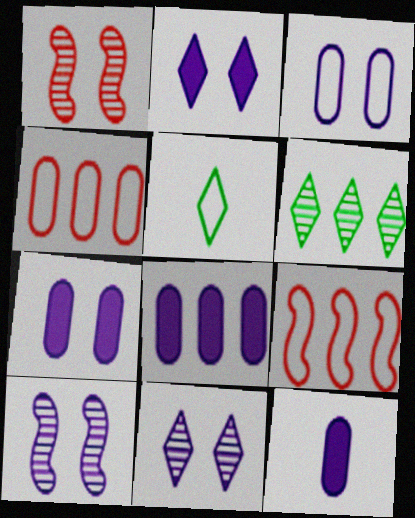[[1, 5, 8], 
[2, 3, 10], 
[3, 5, 9], 
[6, 8, 9], 
[7, 8, 12]]